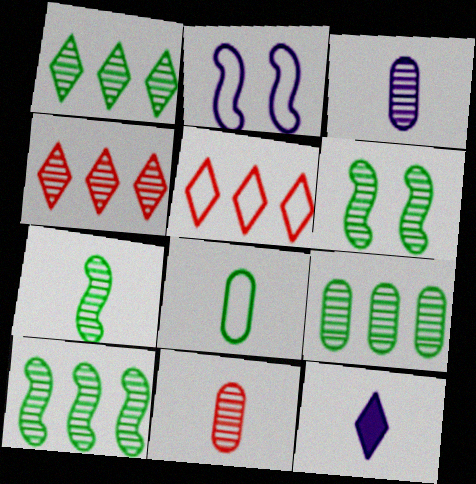[[1, 9, 10], 
[2, 5, 8], 
[3, 4, 6], 
[6, 7, 10]]